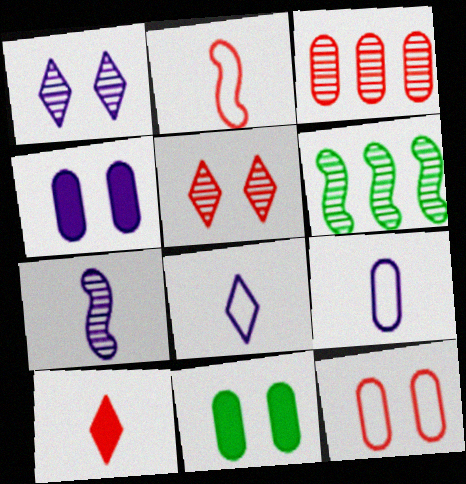[[3, 9, 11]]